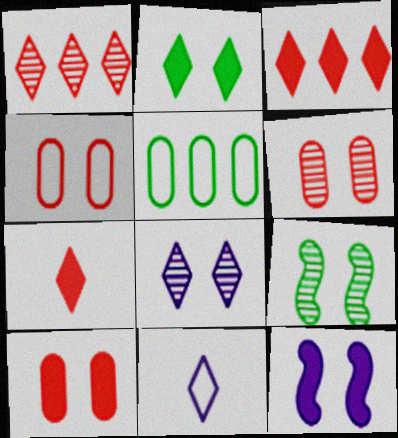[[1, 2, 11], 
[2, 10, 12], 
[4, 6, 10], 
[6, 8, 9]]